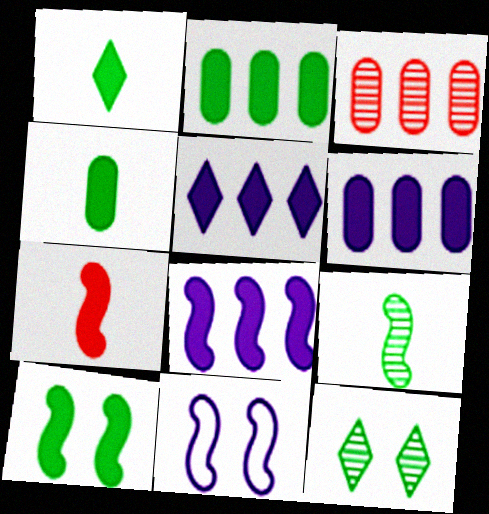[[1, 2, 10], 
[1, 3, 11], 
[5, 6, 8], 
[7, 8, 10]]